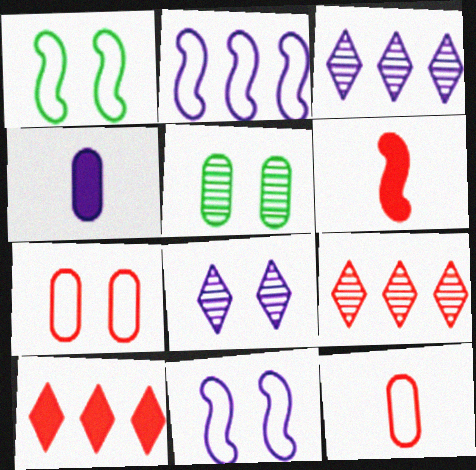[[1, 4, 9], 
[2, 4, 8], 
[3, 4, 11], 
[6, 7, 9]]